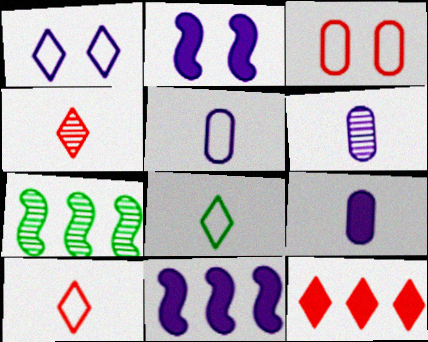[[1, 6, 11], 
[5, 6, 9]]